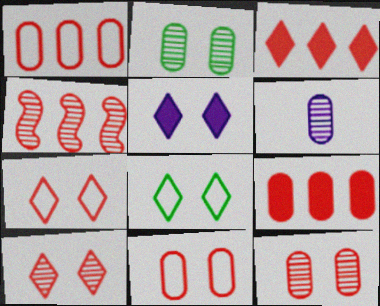[[1, 3, 4], 
[5, 8, 10]]